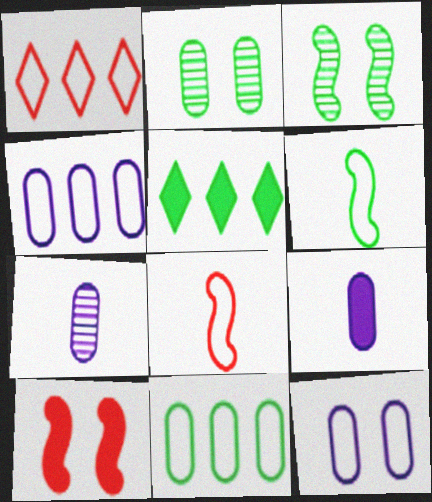[[1, 3, 9], 
[1, 6, 12], 
[2, 5, 6], 
[5, 9, 10]]